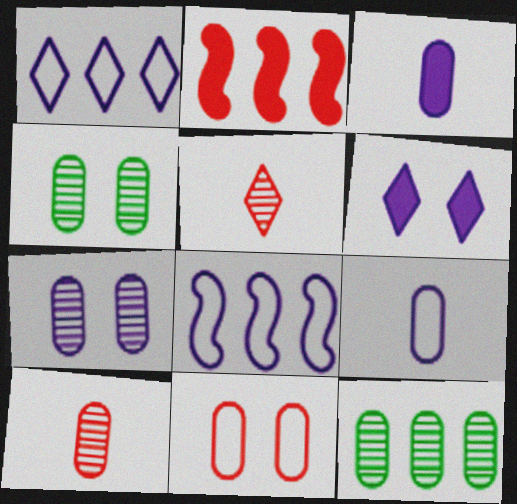[[1, 2, 12], 
[2, 5, 11], 
[3, 11, 12], 
[7, 10, 12]]